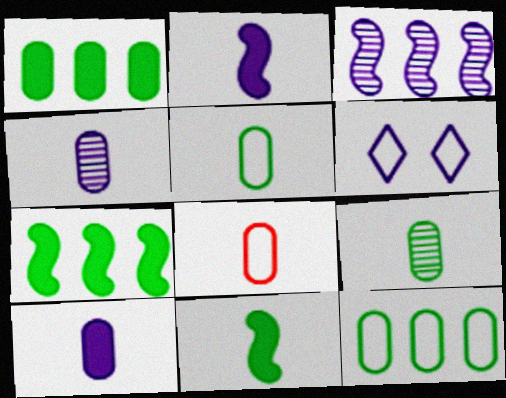[[3, 6, 10], 
[8, 9, 10]]